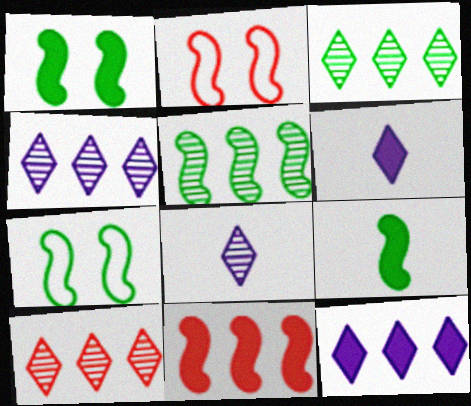[[3, 4, 10], 
[5, 7, 9]]